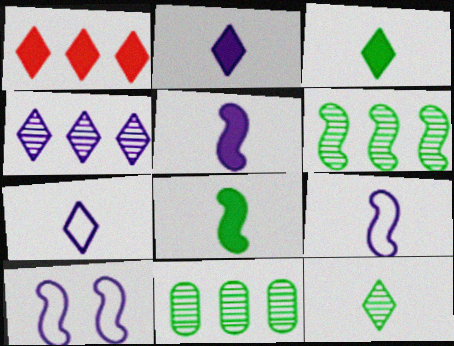[]